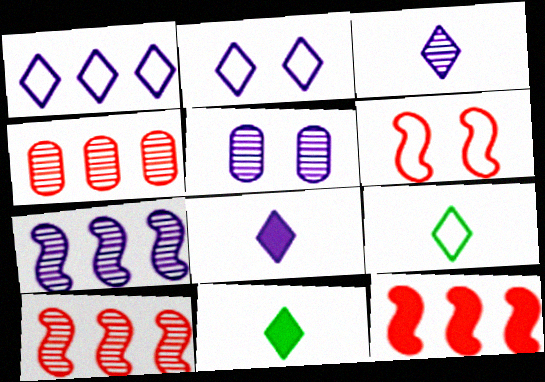[[3, 5, 7], 
[5, 9, 12]]